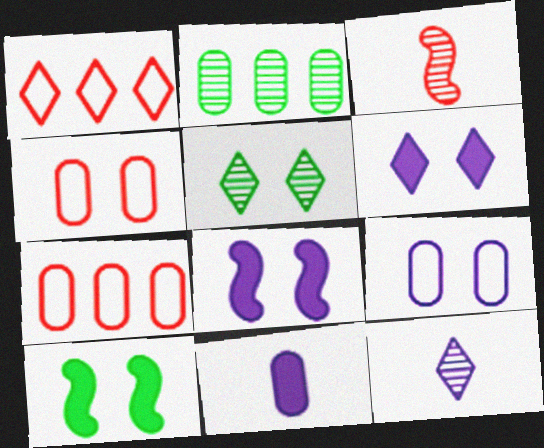[[2, 4, 11], 
[4, 5, 8], 
[7, 10, 12]]